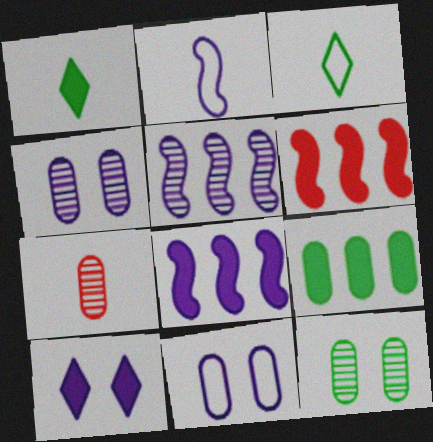[[1, 2, 7], 
[3, 4, 6], 
[7, 9, 11]]